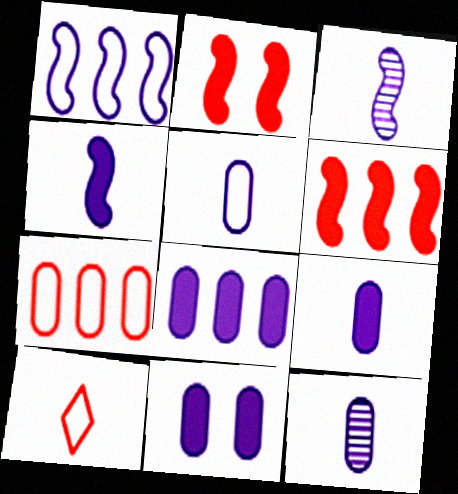[[5, 9, 12], 
[8, 9, 11]]